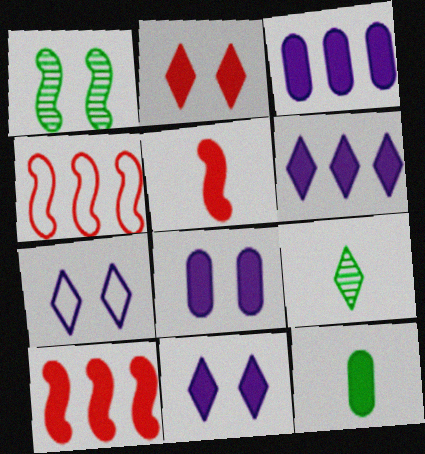[[4, 8, 9], 
[10, 11, 12]]